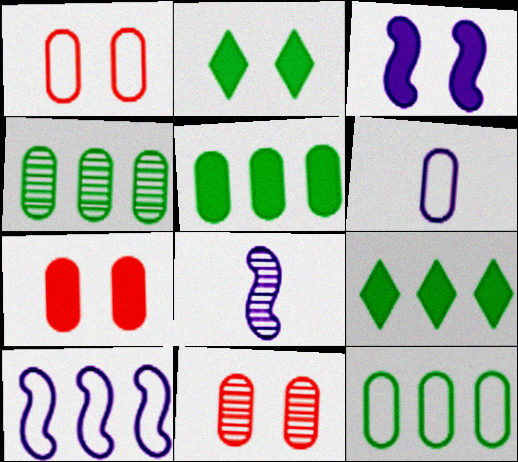[[1, 6, 12], 
[1, 7, 11], 
[1, 8, 9], 
[2, 3, 7], 
[3, 8, 10], 
[4, 5, 12], 
[4, 6, 7], 
[5, 6, 11]]